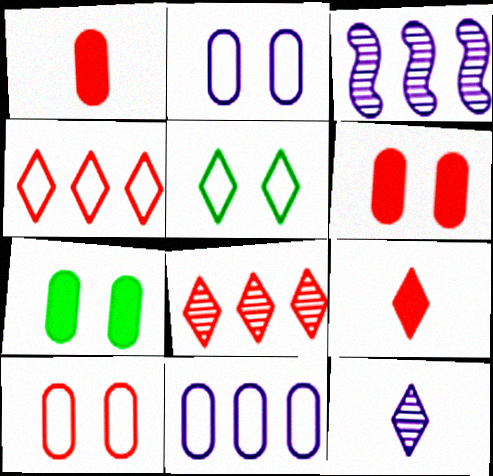[[1, 3, 5]]